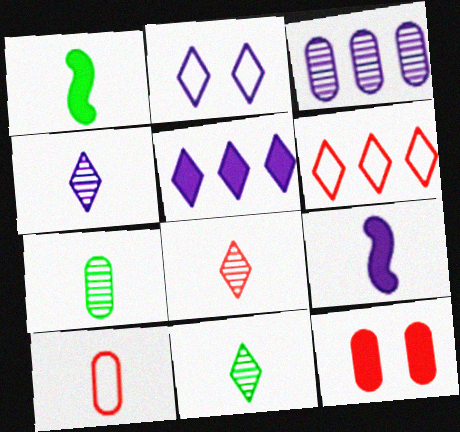[[1, 4, 10], 
[1, 5, 12], 
[2, 3, 9], 
[2, 4, 5], 
[4, 8, 11], 
[9, 10, 11]]